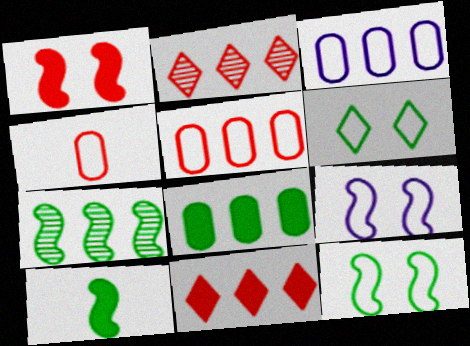[[1, 2, 4], 
[3, 7, 11], 
[7, 10, 12]]